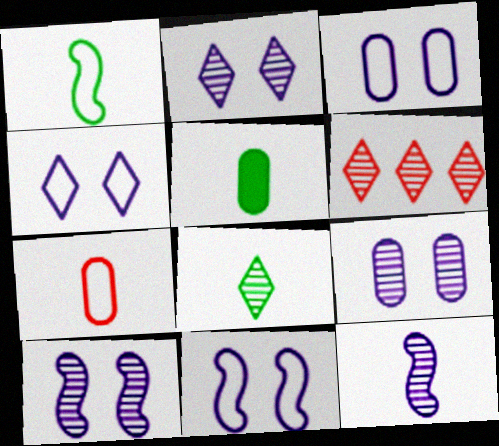[[1, 5, 8], 
[2, 6, 8], 
[2, 9, 10], 
[3, 4, 11], 
[5, 6, 11]]